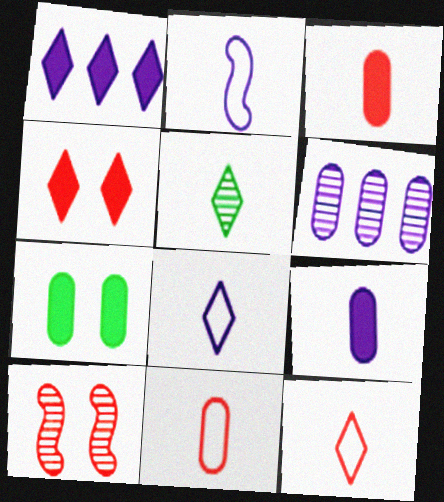[[2, 3, 5], 
[5, 6, 10], 
[6, 7, 11]]